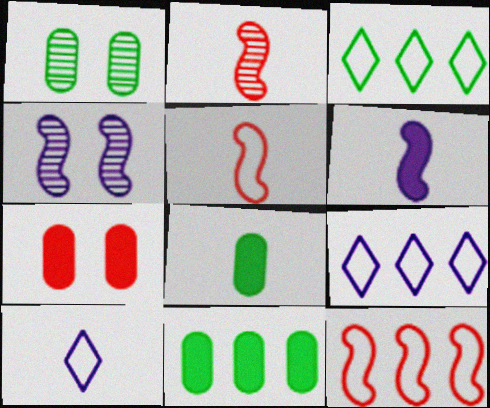[[2, 8, 10]]